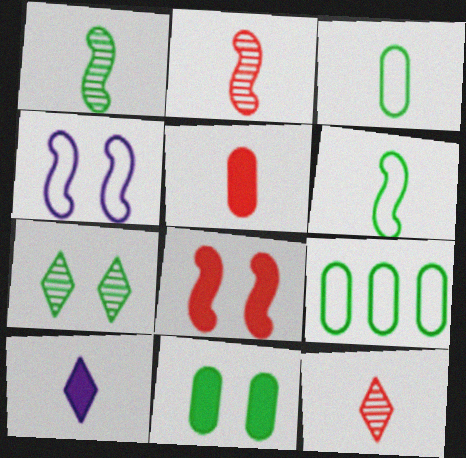[[2, 3, 10]]